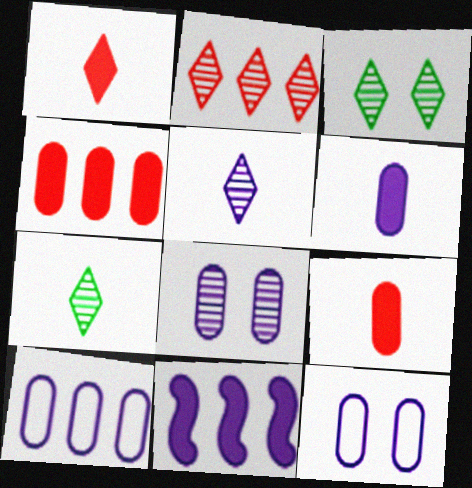[[2, 3, 5], 
[5, 11, 12], 
[6, 8, 10]]